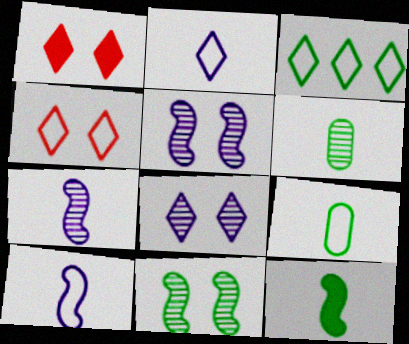[[2, 3, 4]]